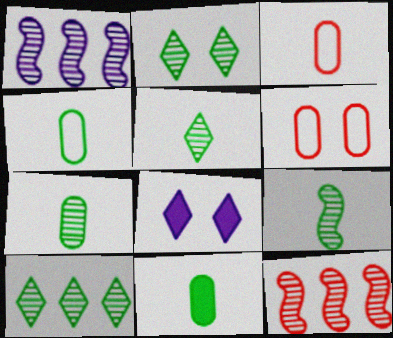[[2, 5, 10], 
[4, 7, 11], 
[4, 8, 12], 
[5, 7, 9]]